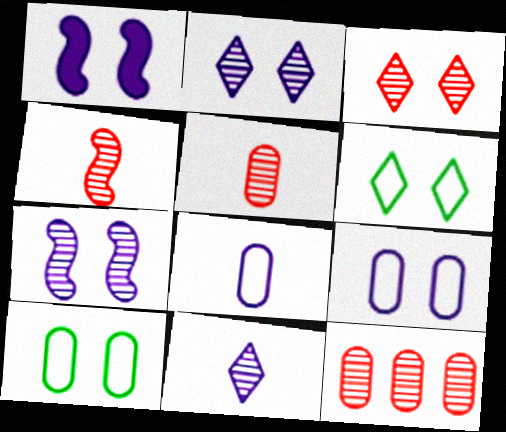[[1, 2, 9], 
[1, 3, 10], 
[3, 4, 12]]